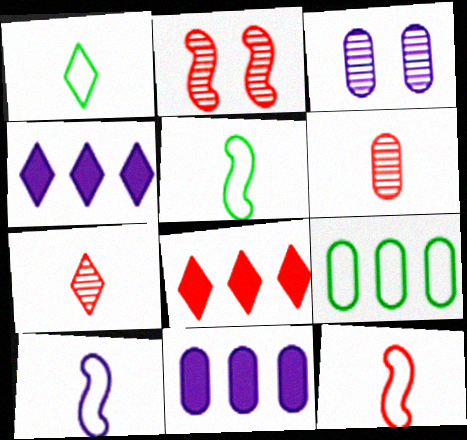[[1, 2, 11], 
[3, 4, 10], 
[3, 5, 8], 
[5, 10, 12]]